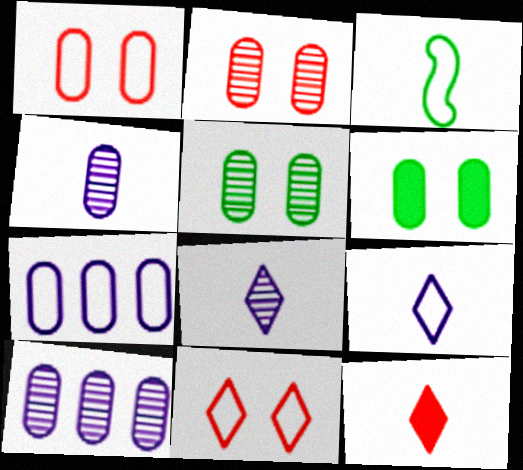[[3, 4, 12], 
[3, 7, 11]]